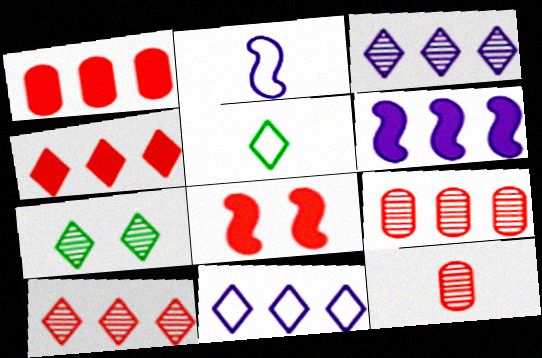[[1, 2, 7]]